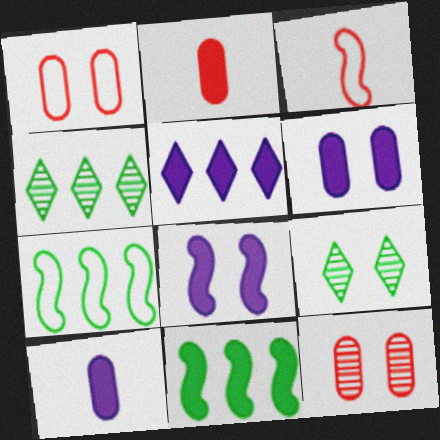[[1, 8, 9], 
[3, 4, 6], 
[5, 8, 10]]